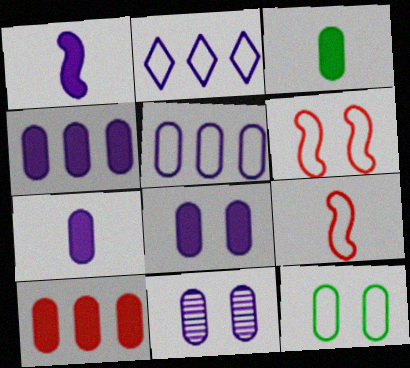[[1, 2, 11], 
[2, 9, 12], 
[3, 8, 10], 
[4, 7, 8], 
[5, 7, 11]]